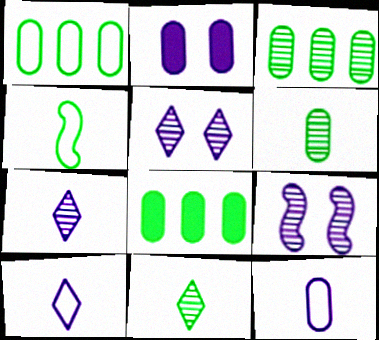[[1, 3, 8]]